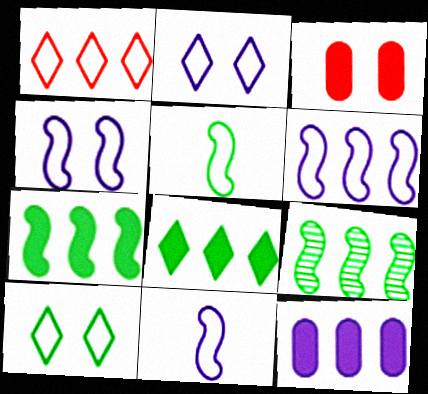[[1, 9, 12], 
[4, 6, 11]]